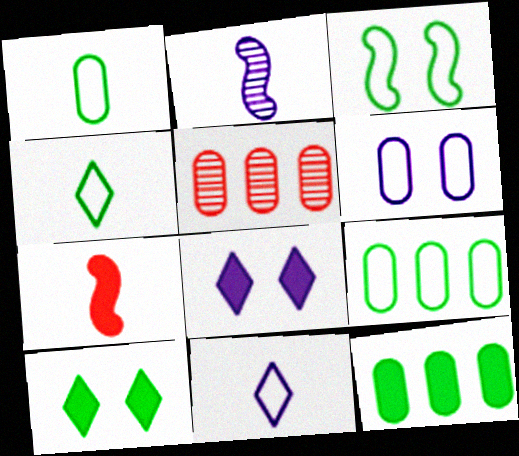[[3, 4, 9], 
[7, 8, 12]]